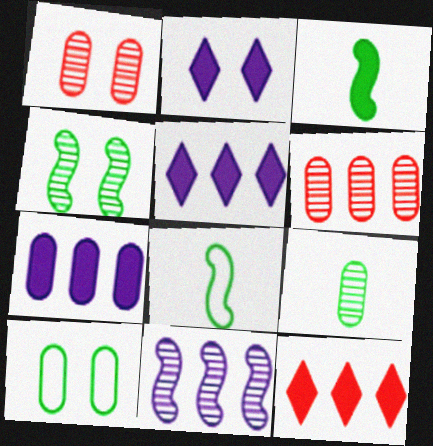[[1, 5, 8], 
[2, 6, 8]]